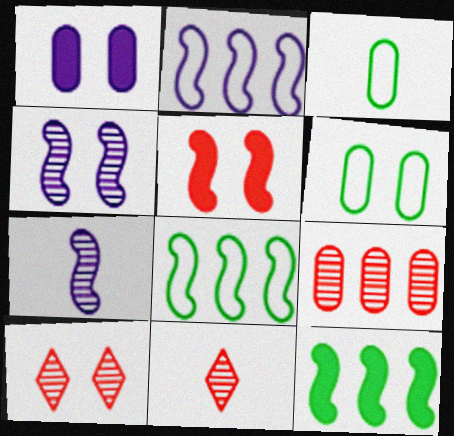[[1, 3, 9], 
[1, 8, 11], 
[5, 7, 8]]